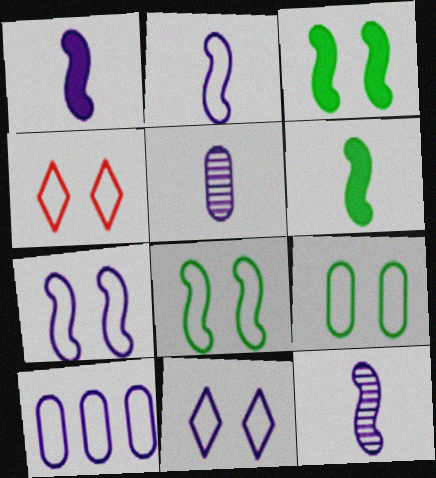[[1, 2, 12], 
[2, 10, 11], 
[4, 7, 9]]